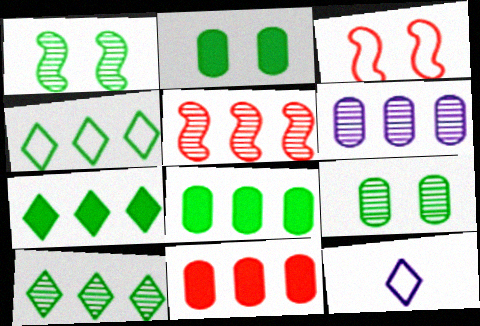[[1, 11, 12], 
[2, 5, 12], 
[4, 7, 10], 
[5, 6, 10]]